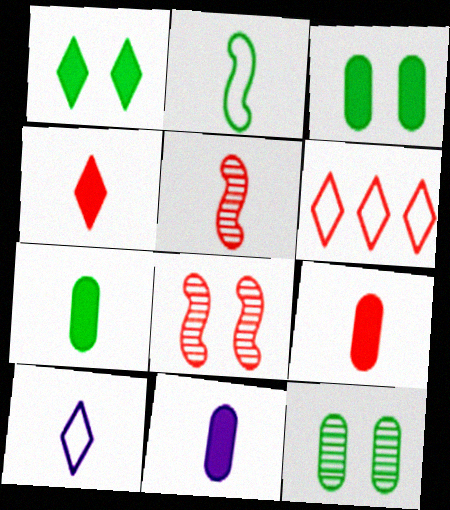[[5, 7, 10], 
[6, 8, 9], 
[7, 9, 11]]